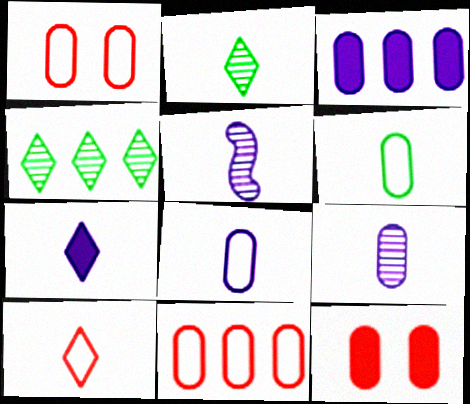[[2, 7, 10], 
[5, 7, 8]]